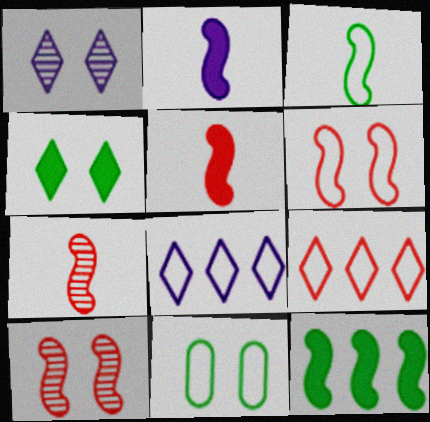[[2, 3, 7]]